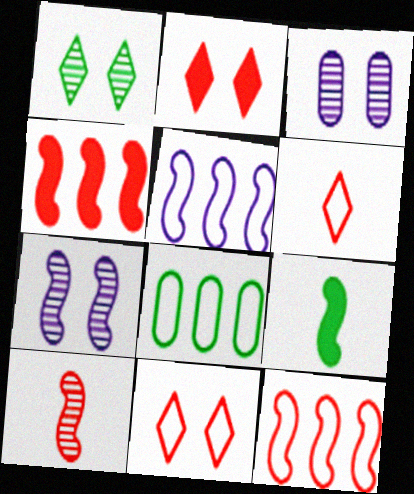[[1, 8, 9], 
[7, 9, 12]]